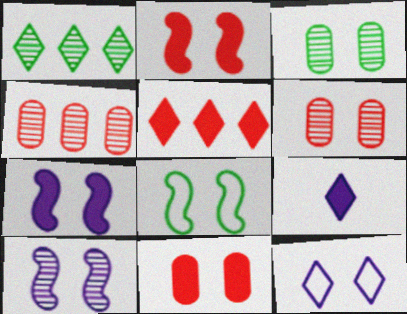[[2, 3, 12], 
[2, 8, 10], 
[4, 8, 9]]